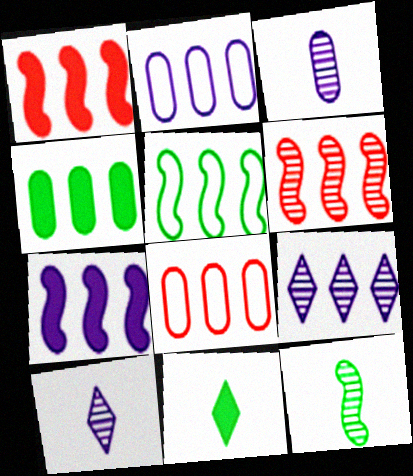[[2, 7, 9], 
[5, 6, 7]]